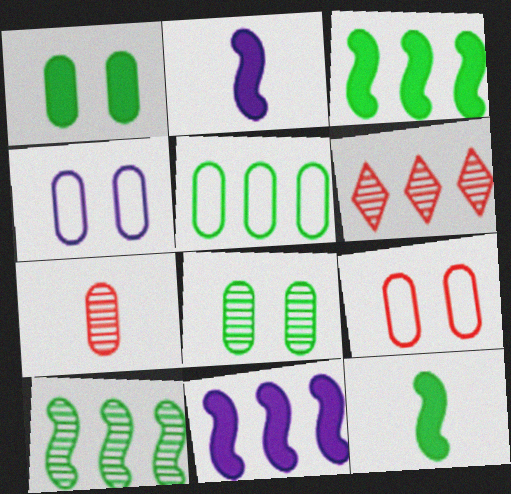[[4, 6, 12], 
[5, 6, 11]]